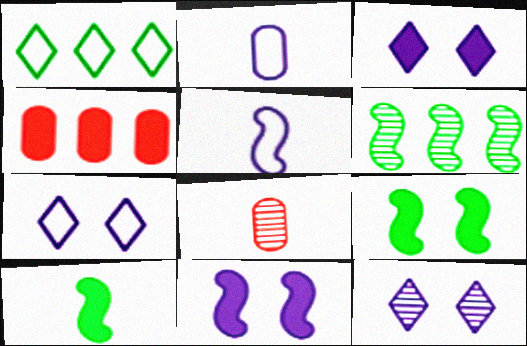[[1, 8, 11], 
[3, 4, 10], 
[3, 7, 12], 
[6, 8, 12]]